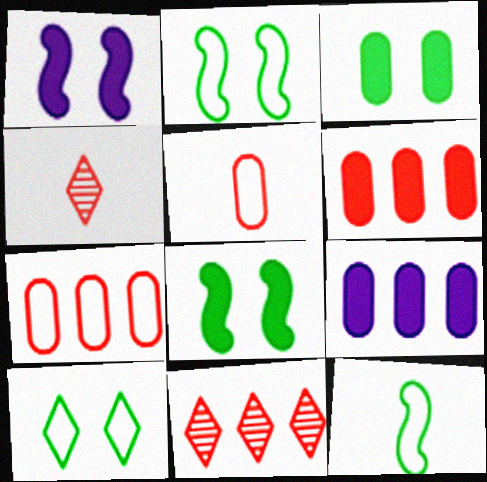[[2, 4, 9]]